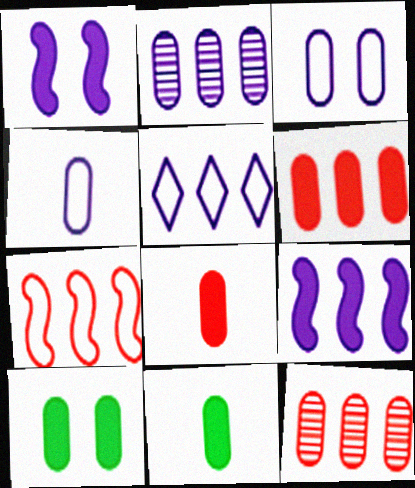[[2, 5, 9], 
[3, 11, 12], 
[4, 10, 12]]